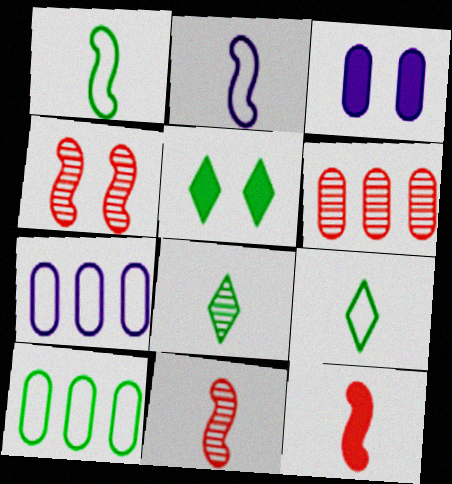[[2, 5, 6], 
[5, 7, 11]]